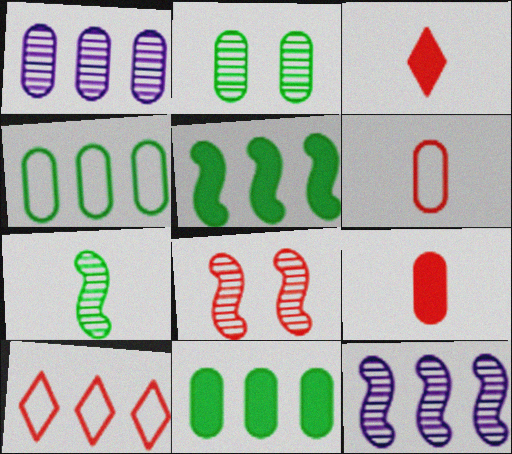[[1, 5, 10], 
[7, 8, 12], 
[8, 9, 10], 
[10, 11, 12]]